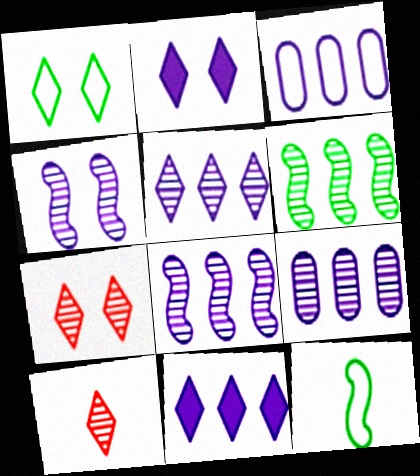[[1, 2, 7], 
[1, 10, 11], 
[3, 8, 11], 
[5, 8, 9]]